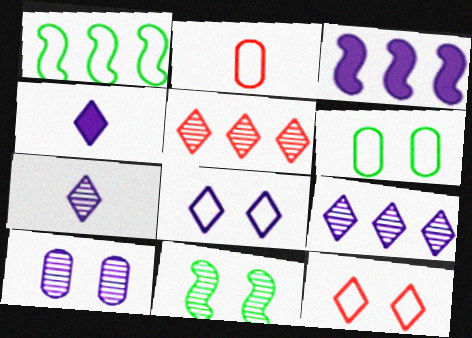[[1, 2, 8], 
[4, 8, 9]]